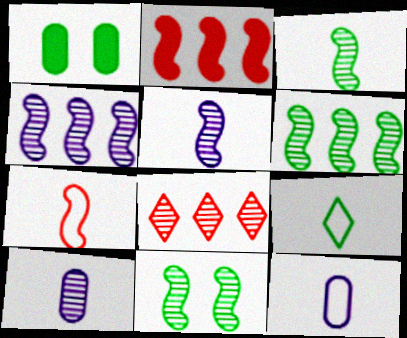[[1, 6, 9], 
[3, 6, 11], 
[7, 9, 12], 
[8, 10, 11]]